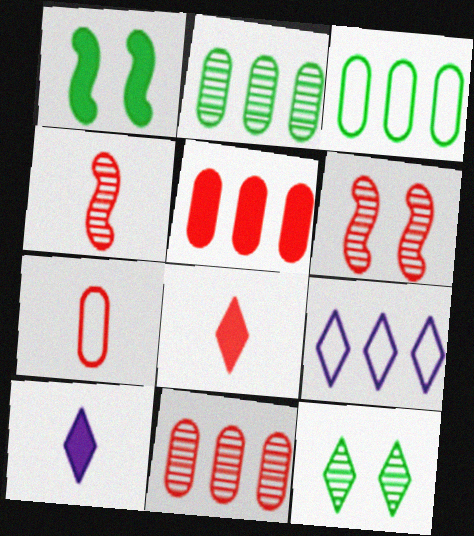[[1, 5, 10], 
[3, 6, 10], 
[4, 7, 8], 
[8, 9, 12]]